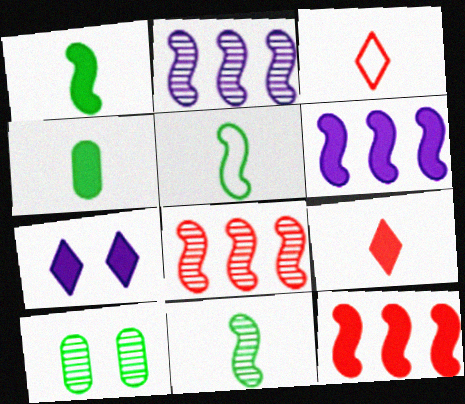[[1, 5, 11], 
[3, 6, 10], 
[4, 7, 12]]